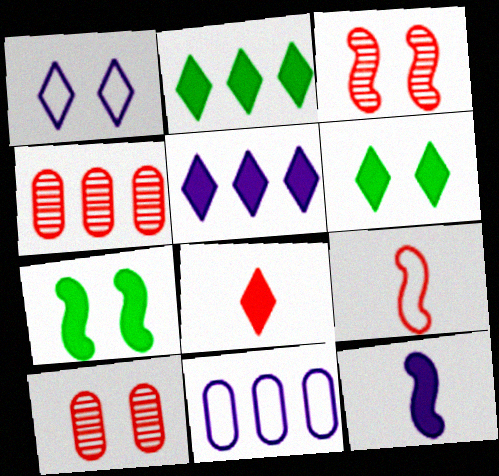[[1, 7, 10], 
[5, 6, 8]]